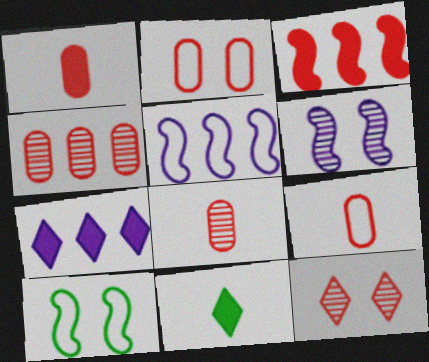[[1, 2, 4], 
[1, 8, 9], 
[3, 9, 12], 
[7, 8, 10]]